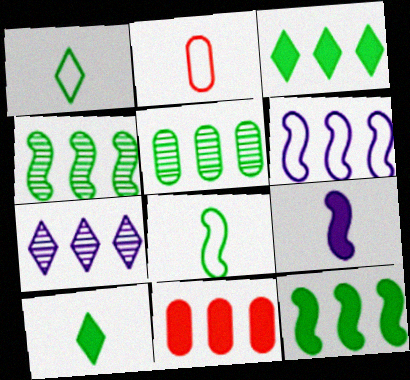[]